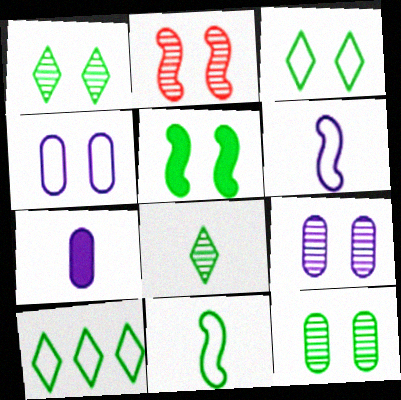[[1, 2, 9], 
[2, 7, 10], 
[3, 5, 12]]